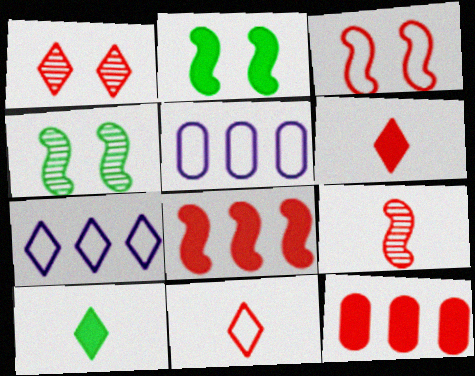[[1, 7, 10], 
[3, 8, 9], 
[4, 5, 6]]